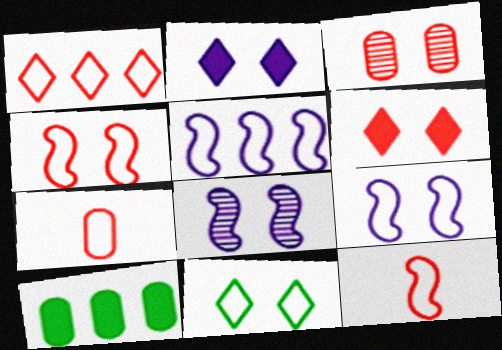[[1, 4, 7], 
[3, 4, 6], 
[5, 7, 11]]